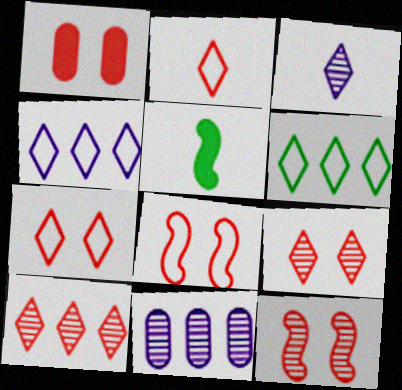[[1, 7, 12], 
[1, 8, 9], 
[5, 7, 11]]